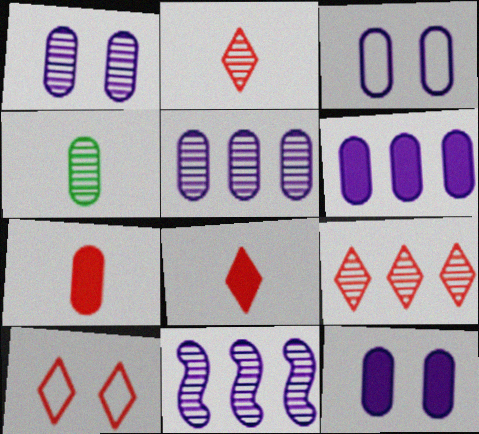[[1, 3, 12], 
[8, 9, 10]]